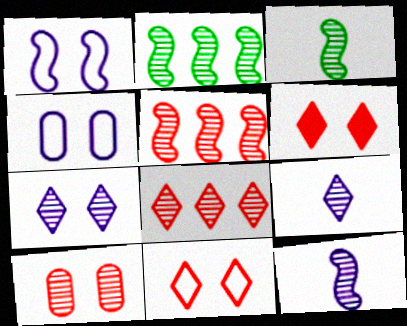[[2, 9, 10]]